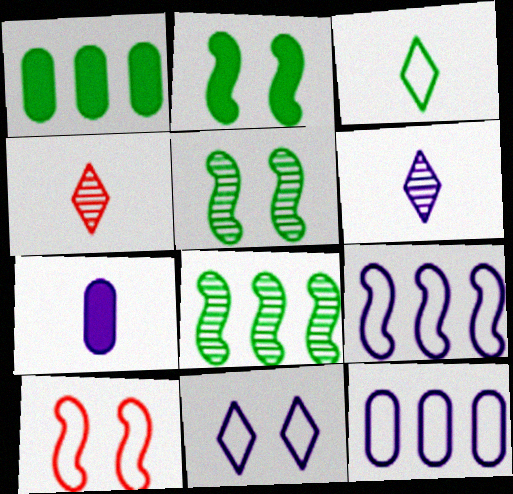[[1, 3, 5], 
[1, 6, 10], 
[2, 4, 12], 
[3, 10, 12]]